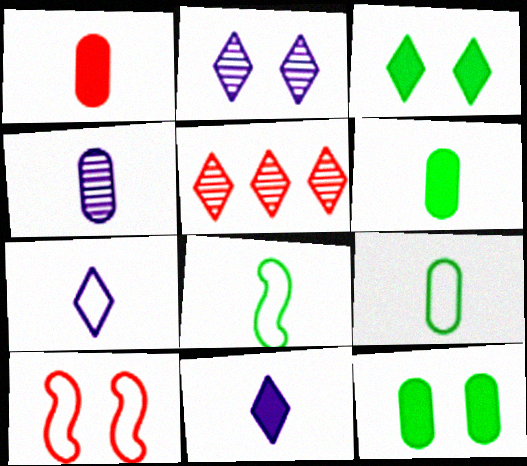[[1, 4, 9], 
[1, 5, 10], 
[2, 10, 12], 
[3, 5, 7]]